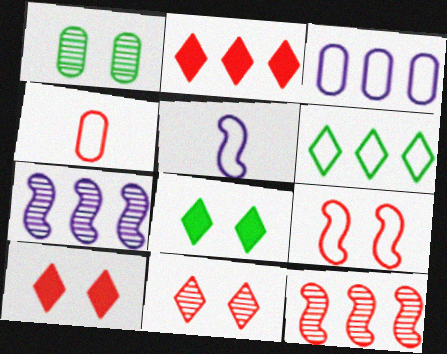[[1, 2, 5], 
[4, 7, 8], 
[4, 10, 12]]